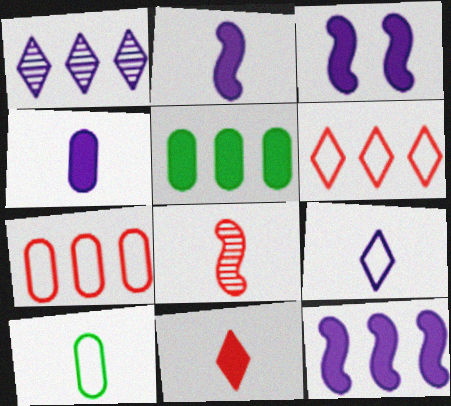[[2, 3, 12], 
[3, 5, 11]]